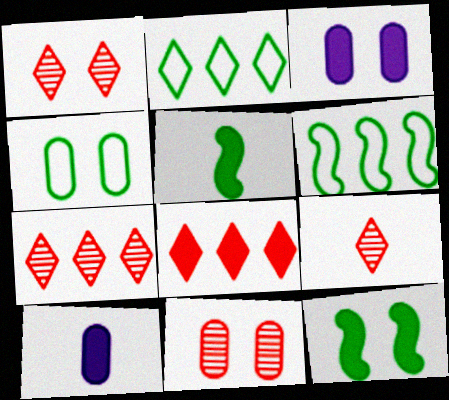[[1, 6, 10], 
[1, 7, 9], 
[3, 4, 11], 
[3, 5, 8], 
[3, 6, 9], 
[8, 10, 12]]